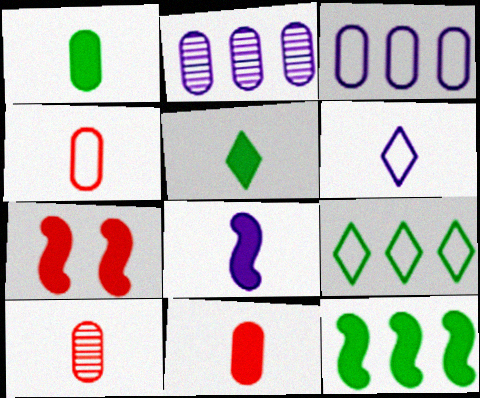[[4, 10, 11], 
[5, 8, 11], 
[7, 8, 12]]